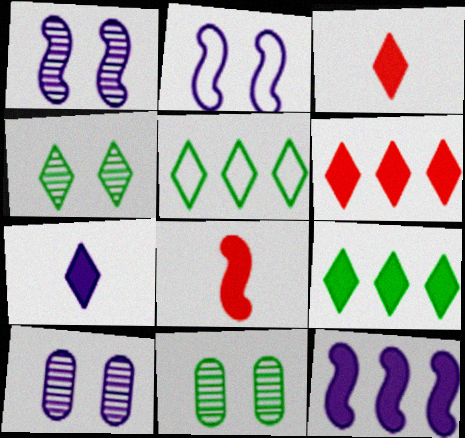[[5, 8, 10]]